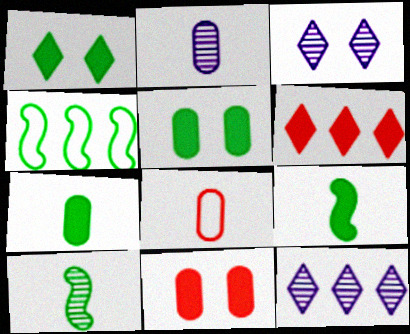[[2, 7, 8]]